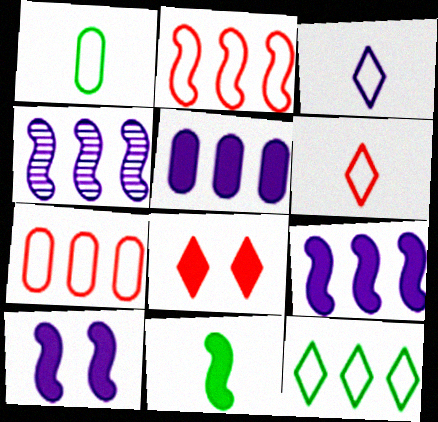[[1, 4, 8], 
[5, 8, 11]]